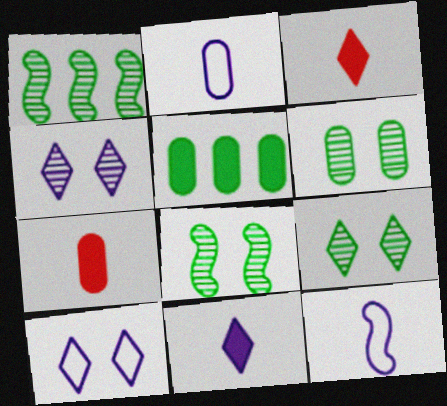[[1, 7, 10], 
[6, 8, 9]]